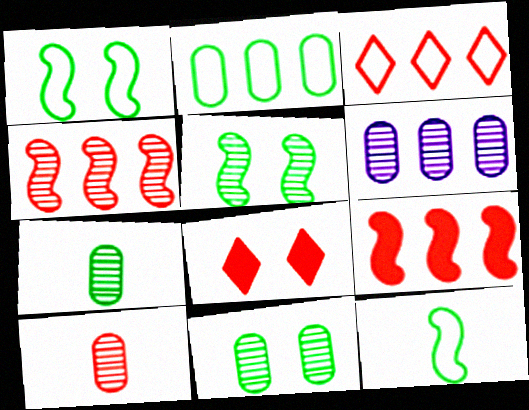[[6, 8, 12], 
[6, 10, 11]]